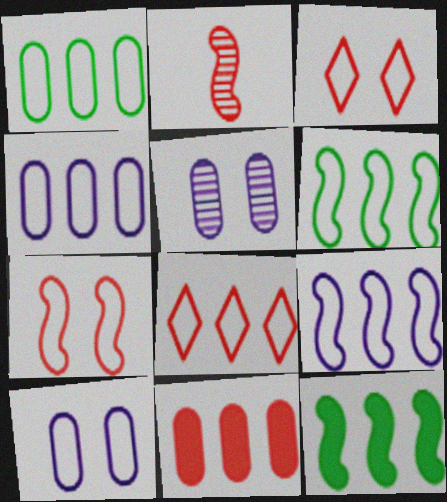[[1, 8, 9], 
[2, 3, 11], 
[4, 6, 8]]